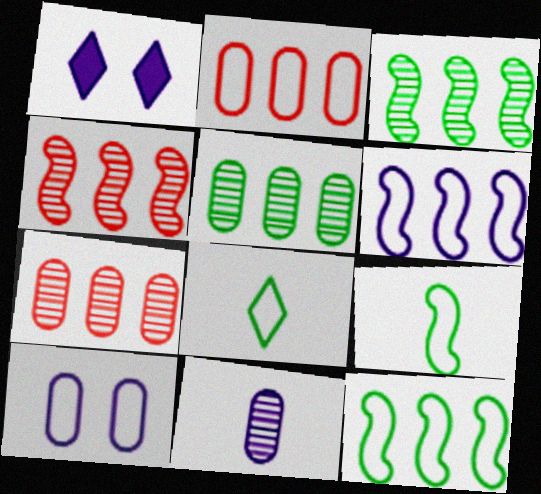[[1, 6, 11], 
[1, 7, 9]]